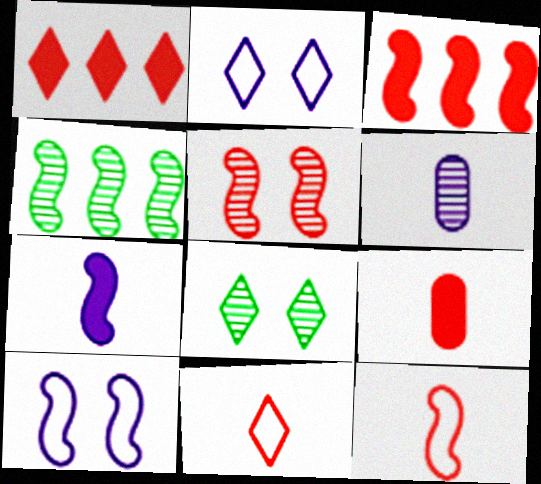[[2, 4, 9], 
[3, 5, 12]]